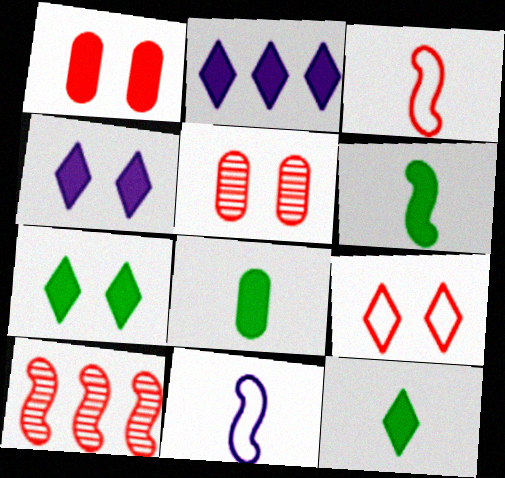[[1, 2, 6], 
[6, 8, 12]]